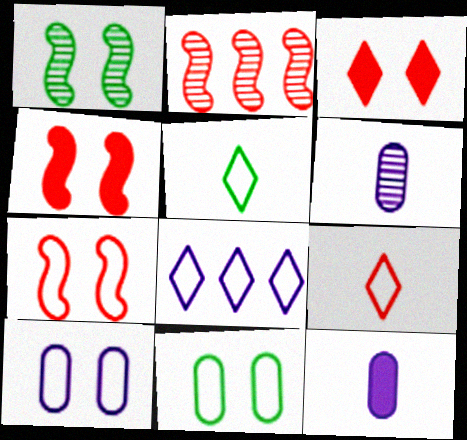[[1, 3, 10]]